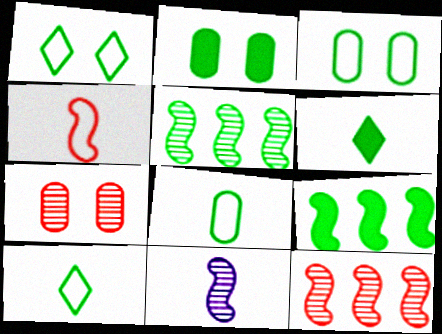[[2, 5, 10], 
[2, 6, 9], 
[3, 5, 6]]